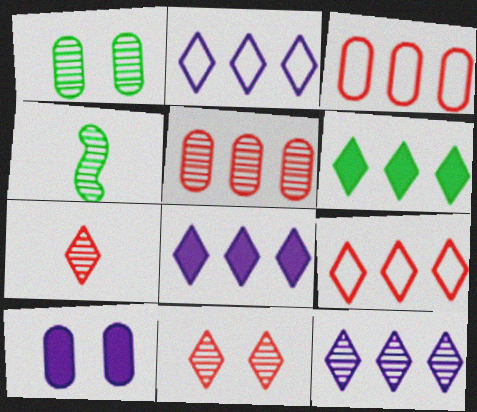[[2, 8, 12], 
[4, 9, 10], 
[6, 9, 12]]